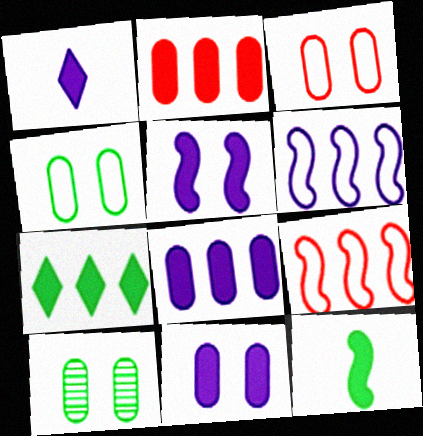[[1, 5, 8], 
[1, 9, 10], 
[3, 10, 11]]